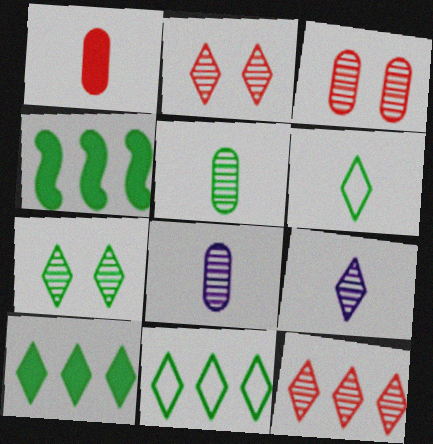[[6, 7, 10], 
[7, 9, 12]]